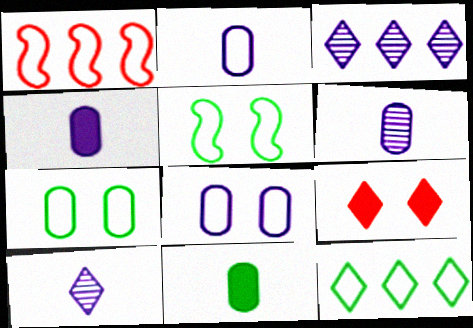[[2, 4, 6], 
[9, 10, 12]]